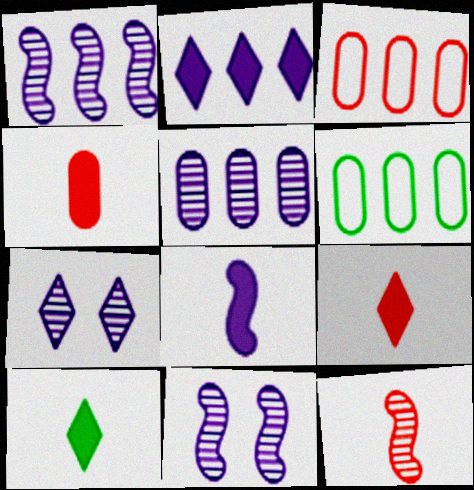[[3, 10, 11], 
[4, 8, 10], 
[6, 9, 11]]